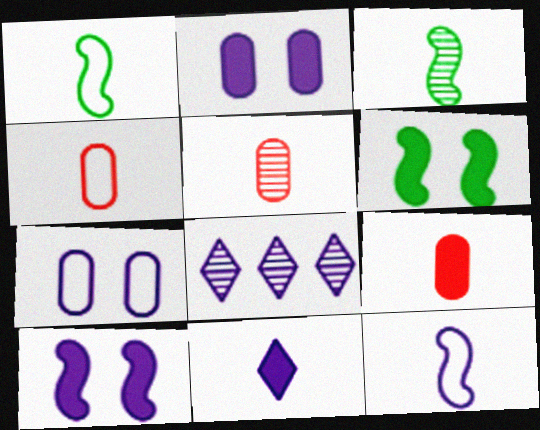[[1, 5, 11], 
[2, 8, 12], 
[3, 4, 11], 
[4, 5, 9], 
[4, 6, 8]]